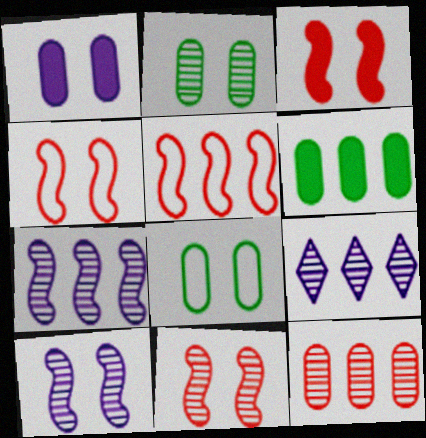[[3, 4, 11], 
[5, 6, 9]]